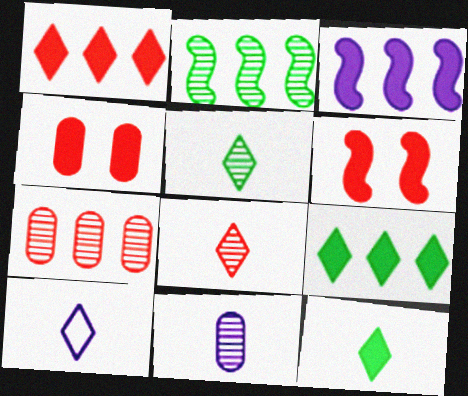[[2, 4, 10], 
[3, 4, 12], 
[8, 10, 12]]